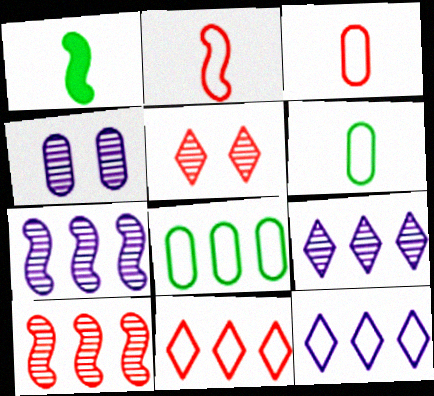[[1, 4, 11]]